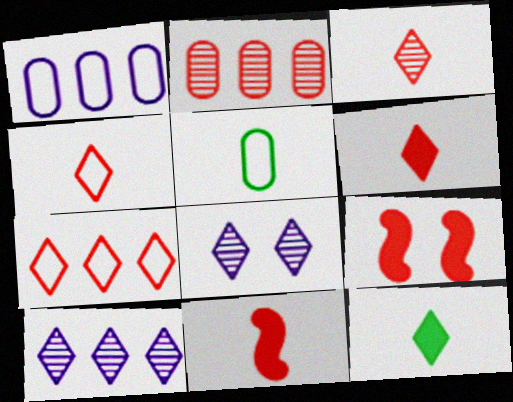[[2, 4, 9], 
[3, 4, 6], 
[5, 9, 10], 
[7, 8, 12]]